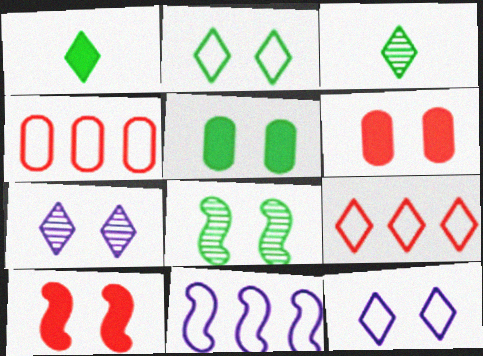[[1, 7, 9], 
[2, 5, 8], 
[3, 6, 11], 
[6, 8, 12]]